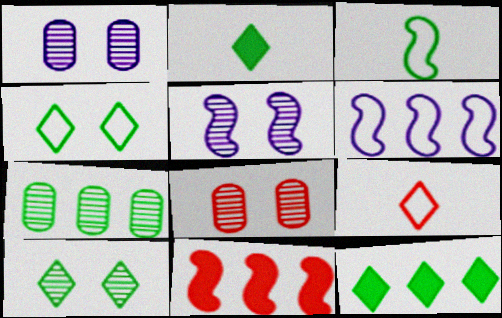[[2, 6, 8], 
[3, 5, 11], 
[5, 8, 10], 
[8, 9, 11]]